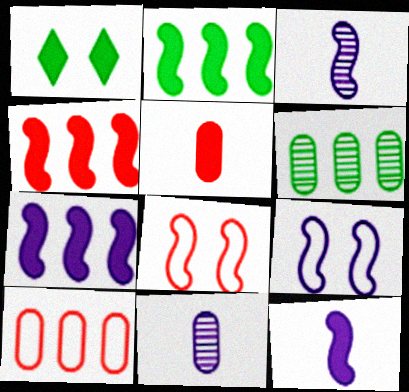[[1, 3, 10], 
[1, 5, 7], 
[2, 3, 8], 
[2, 4, 7], 
[3, 7, 9]]